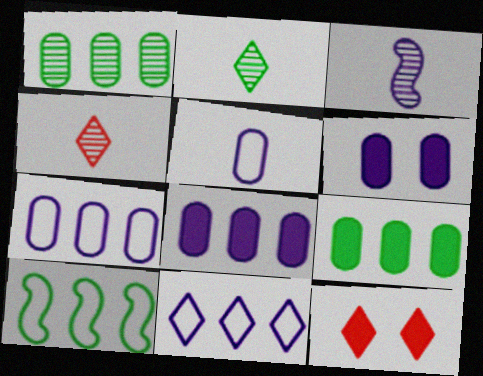[[2, 11, 12], 
[3, 6, 11], 
[4, 6, 10]]